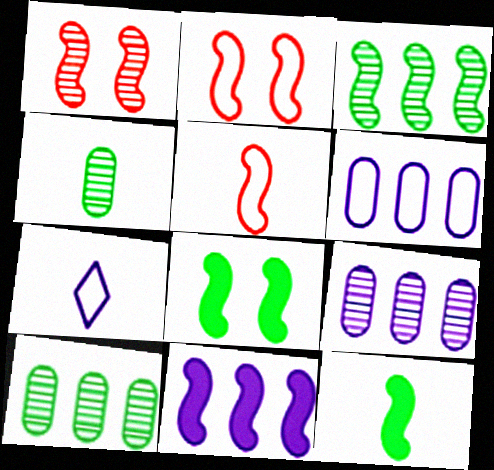[]